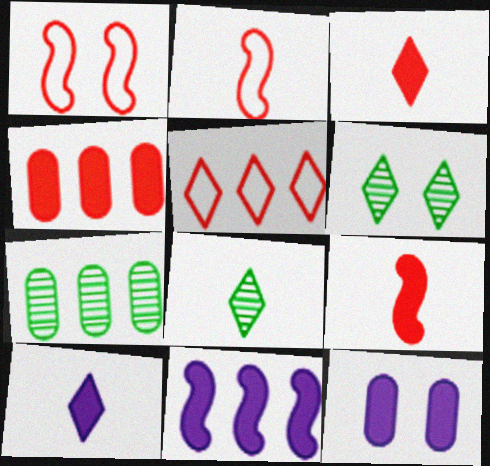[[1, 6, 12], 
[1, 7, 10], 
[5, 6, 10], 
[5, 7, 11], 
[10, 11, 12]]